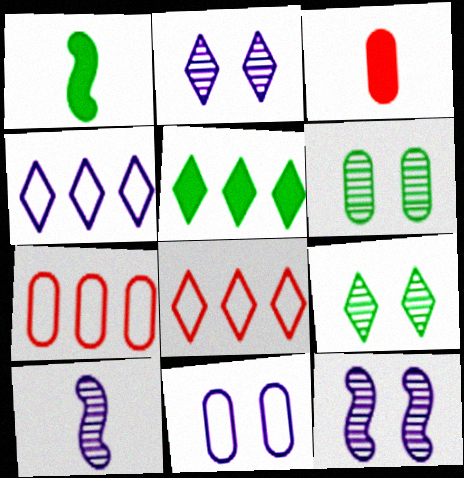[[1, 2, 7]]